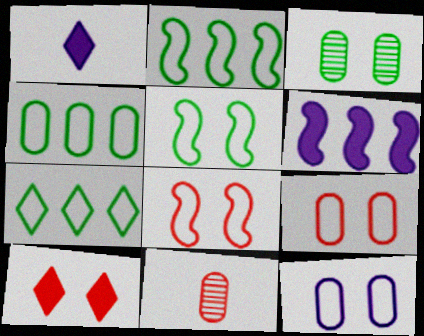[[2, 4, 7]]